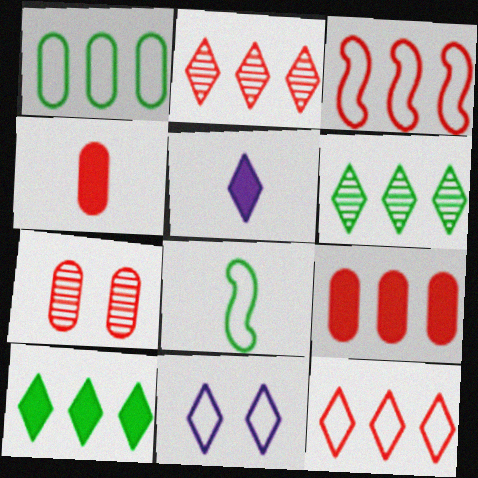[[2, 3, 9]]